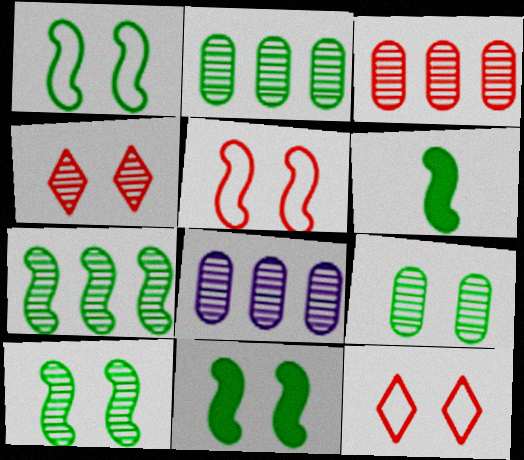[[1, 6, 7], 
[1, 10, 11], 
[2, 3, 8], 
[6, 8, 12]]